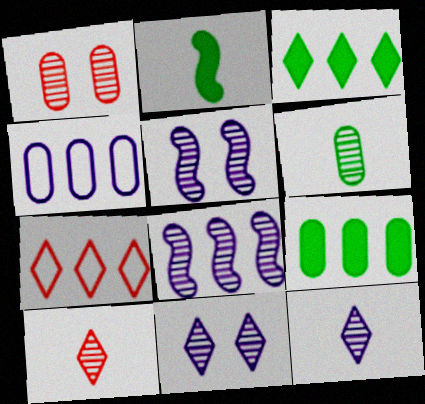[[7, 8, 9]]